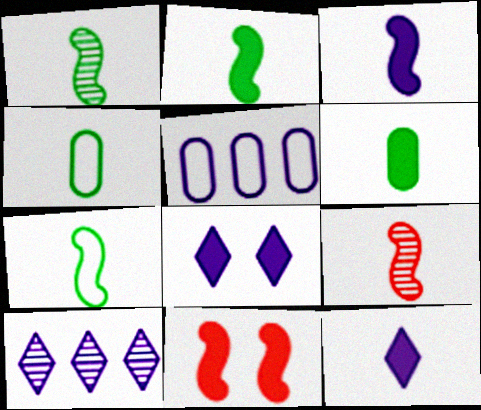[[1, 2, 7], 
[3, 7, 9], 
[4, 9, 12], 
[4, 10, 11]]